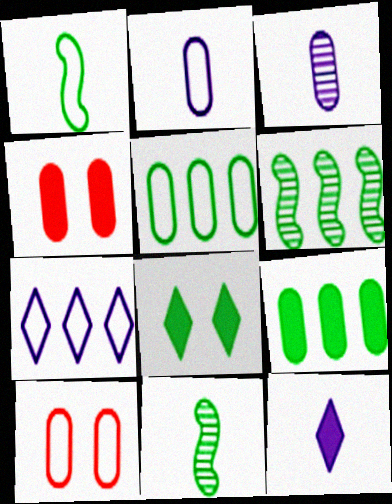[[1, 7, 10], 
[2, 5, 10], 
[3, 4, 5], 
[3, 9, 10], 
[4, 7, 11], 
[5, 8, 11], 
[6, 10, 12]]